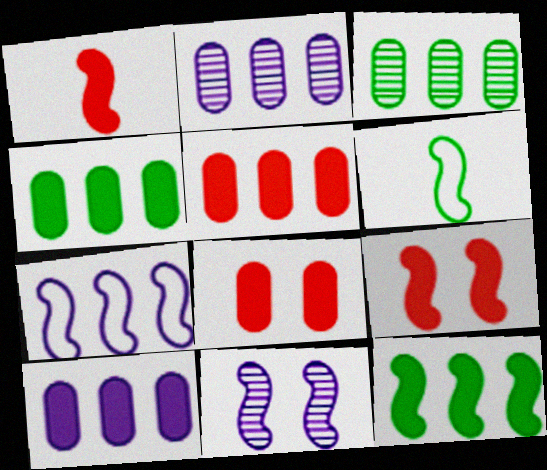[[4, 5, 10]]